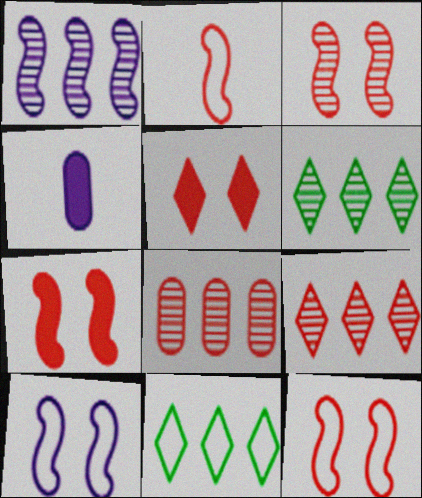[[1, 6, 8], 
[2, 5, 8], 
[3, 4, 11], 
[3, 7, 12], 
[4, 6, 12]]